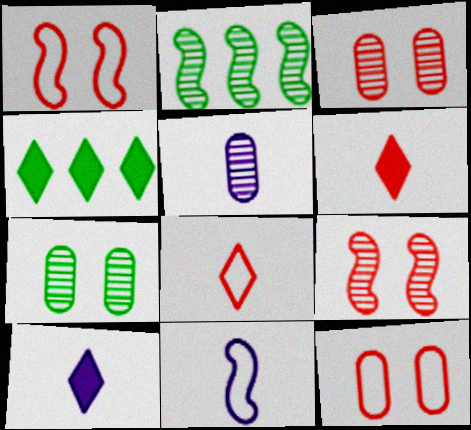[[1, 4, 5], 
[2, 10, 12], 
[3, 4, 11], 
[5, 10, 11]]